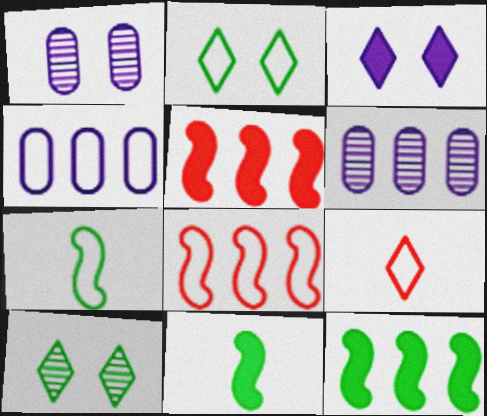[[1, 9, 12]]